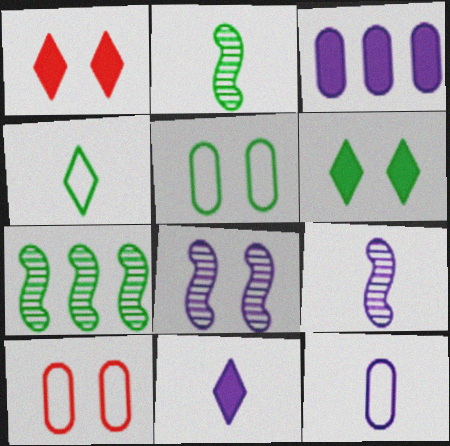[[1, 5, 8], 
[1, 7, 12], 
[6, 8, 10], 
[7, 10, 11], 
[9, 11, 12]]